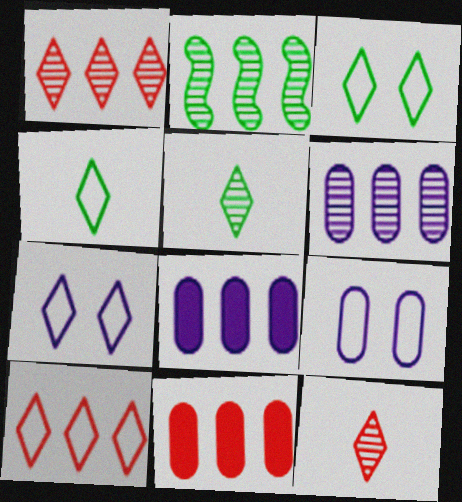[[1, 2, 6], 
[2, 8, 10], 
[4, 7, 10]]